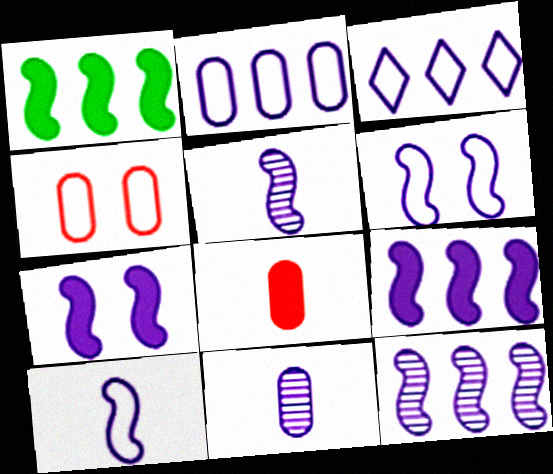[[3, 7, 11], 
[5, 6, 9], 
[7, 10, 12]]